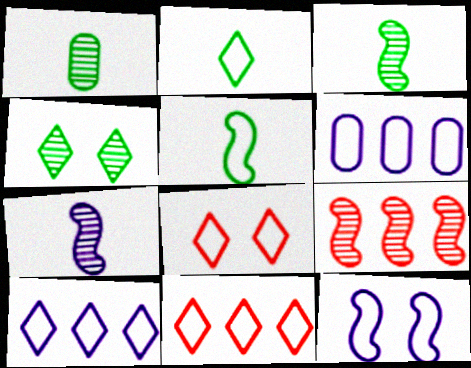[[2, 8, 10], 
[5, 6, 8]]